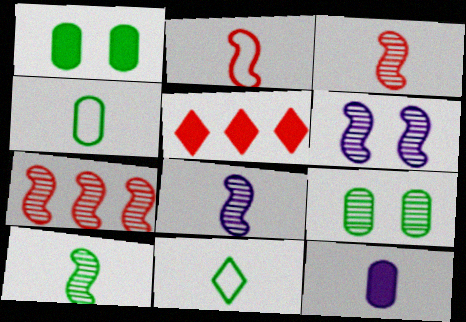[[3, 8, 10], 
[3, 11, 12], 
[4, 5, 6], 
[6, 7, 10]]